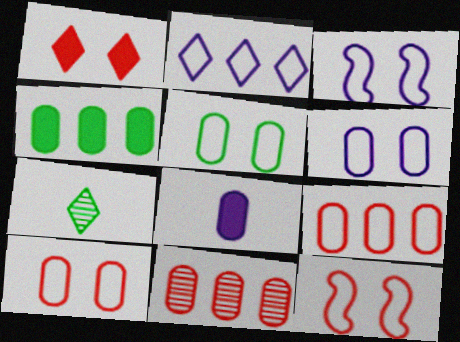[[1, 2, 7], 
[5, 6, 10], 
[5, 8, 11]]